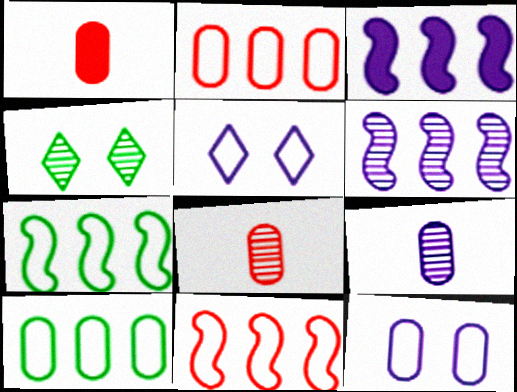[[3, 5, 9], 
[4, 6, 8]]